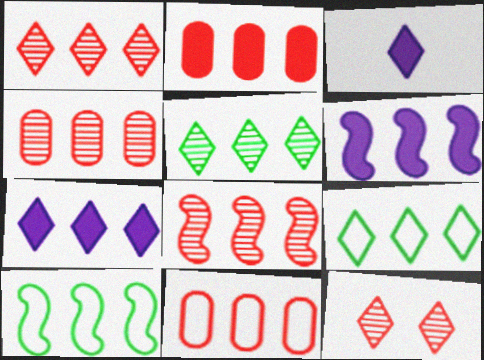[[1, 4, 8], 
[1, 7, 9], 
[2, 4, 11], 
[3, 9, 12], 
[4, 6, 9], 
[4, 7, 10], 
[5, 6, 11], 
[6, 8, 10]]